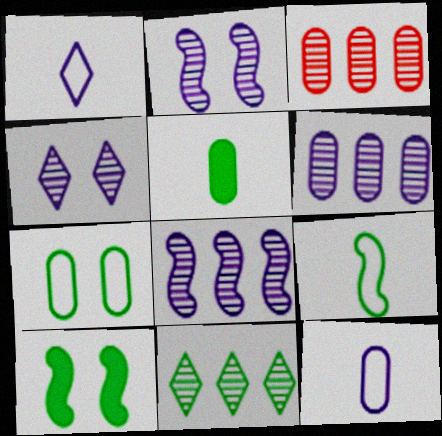[[1, 3, 10], 
[3, 8, 11]]